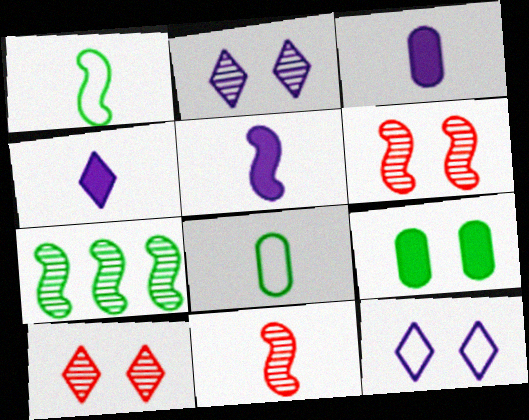[[1, 5, 11], 
[3, 4, 5], 
[4, 8, 11], 
[6, 9, 12]]